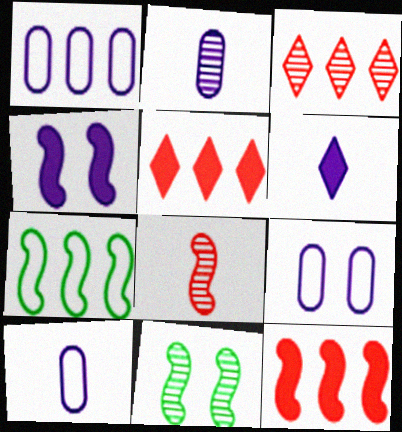[[1, 9, 10], 
[2, 3, 11], 
[4, 7, 8], 
[5, 10, 11]]